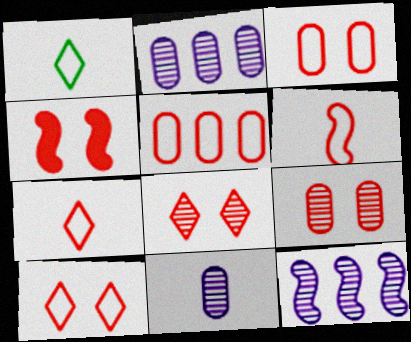[[1, 2, 4], 
[3, 4, 8], 
[4, 9, 10], 
[5, 6, 10]]